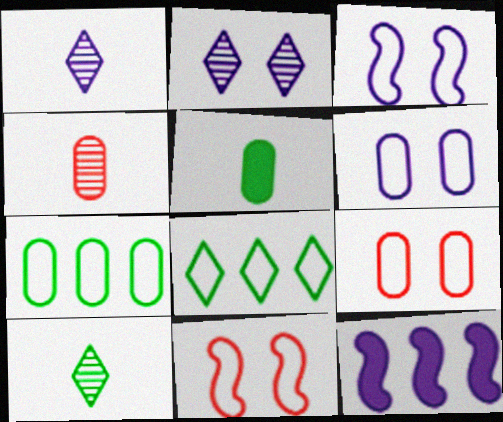[[1, 6, 12], 
[9, 10, 12]]